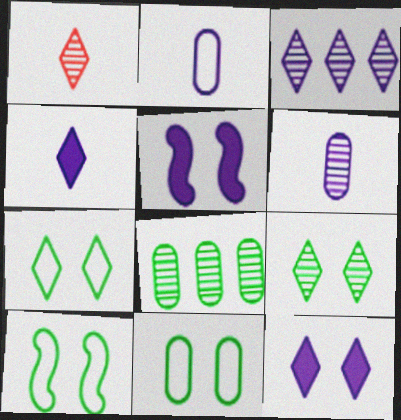[[1, 3, 9], 
[2, 3, 5], 
[7, 10, 11]]